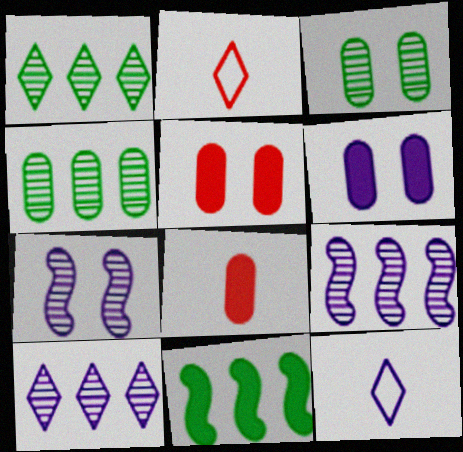[[6, 9, 12]]